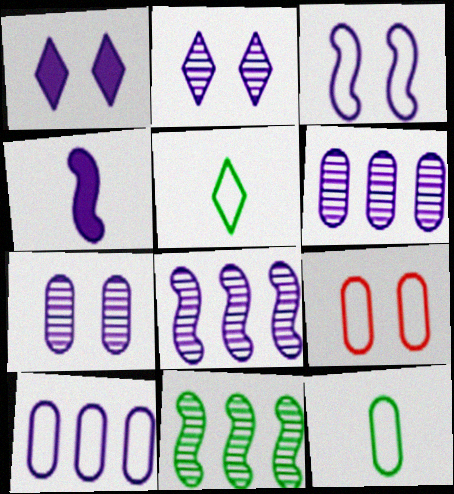[[1, 3, 7], 
[2, 4, 10], 
[3, 4, 8], 
[9, 10, 12]]